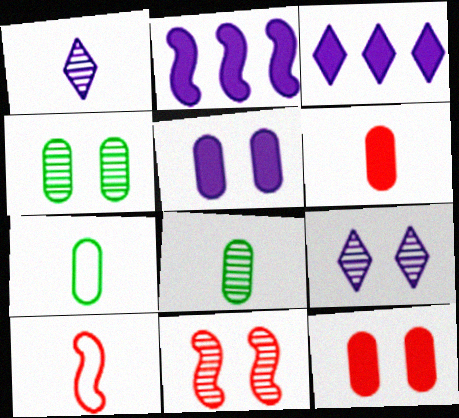[[3, 4, 10], 
[3, 7, 11], 
[4, 9, 11]]